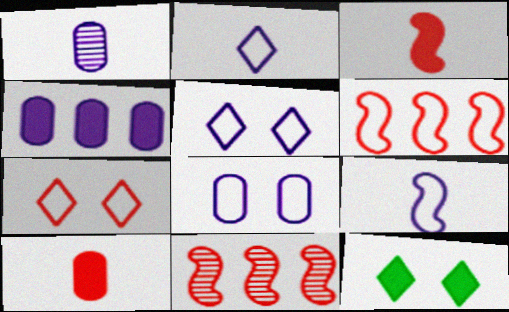[[1, 4, 8], 
[1, 6, 12], 
[3, 4, 12], 
[7, 10, 11]]